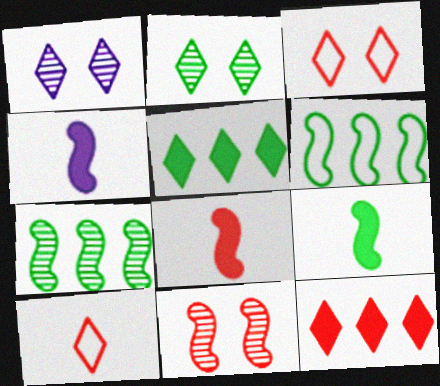[[1, 5, 10], 
[4, 6, 11], 
[4, 8, 9]]